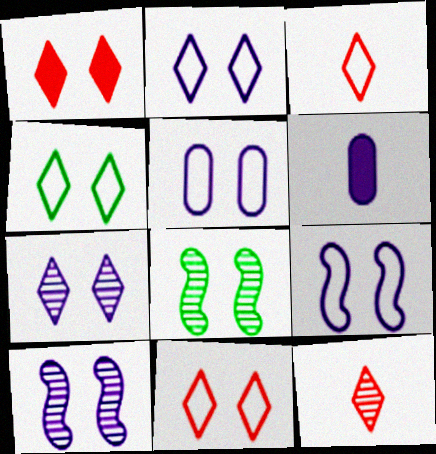[[1, 4, 7], 
[1, 5, 8], 
[2, 4, 11], 
[2, 5, 9]]